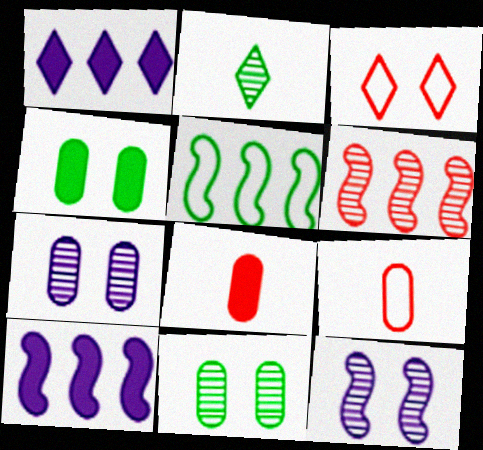[[1, 2, 3], 
[2, 4, 5], 
[2, 6, 7], 
[3, 4, 12], 
[3, 6, 8], 
[5, 6, 10]]